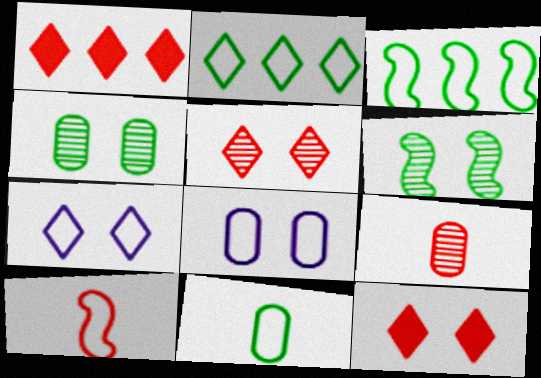[[2, 8, 10], 
[6, 8, 12]]